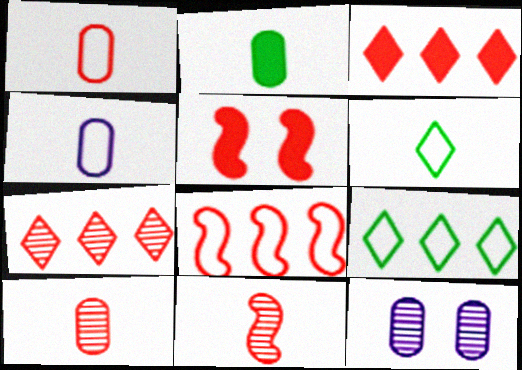[[1, 5, 7], 
[2, 4, 10], 
[5, 8, 11]]